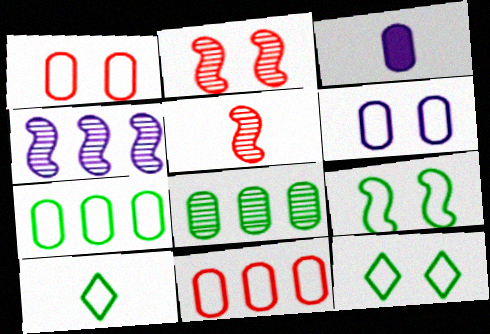[[1, 3, 8], 
[3, 5, 10], 
[7, 9, 10]]